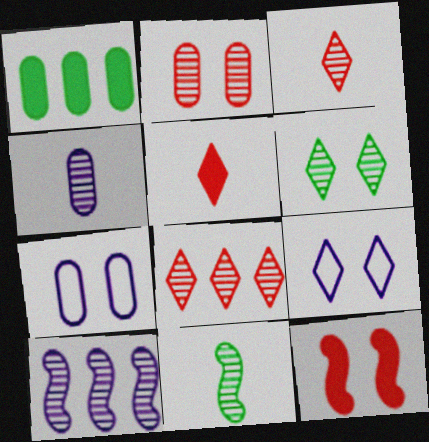[[3, 4, 11], 
[6, 7, 12]]